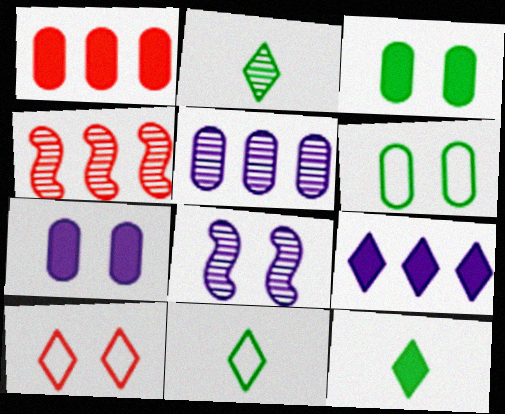[[1, 8, 11], 
[2, 9, 10], 
[2, 11, 12], 
[3, 8, 10], 
[4, 7, 11]]